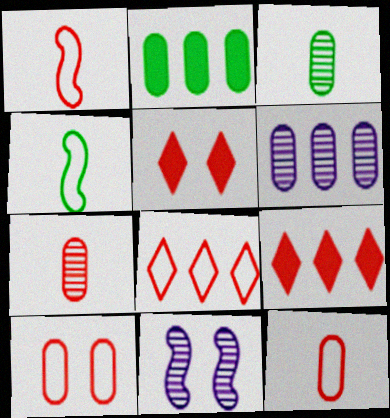[[1, 8, 10], 
[4, 5, 6]]